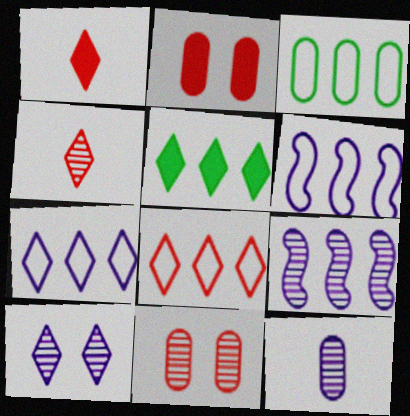[[2, 3, 12], 
[3, 6, 8], 
[9, 10, 12]]